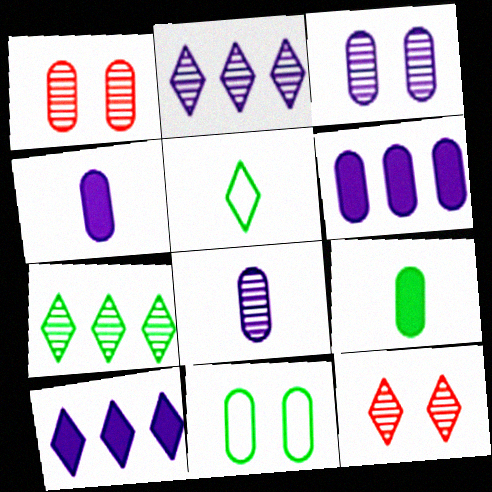[[5, 10, 12]]